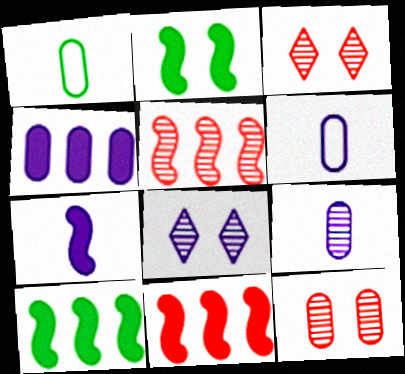[[1, 4, 12], 
[1, 8, 11], 
[2, 7, 11], 
[3, 6, 10]]